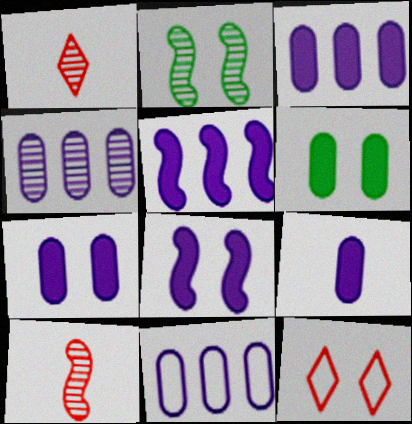[[1, 2, 4], 
[2, 7, 12], 
[3, 4, 11], 
[3, 7, 9]]